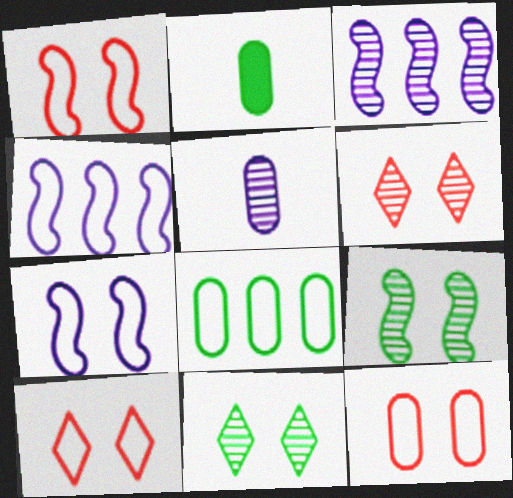[[1, 10, 12], 
[2, 3, 10], 
[2, 4, 6]]